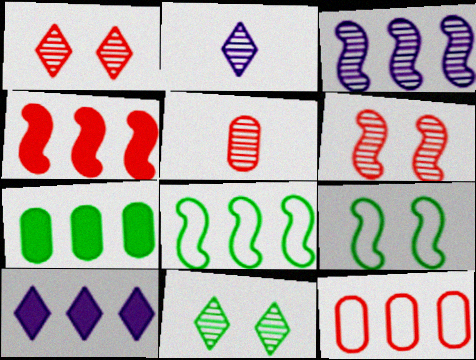[[3, 4, 8], 
[3, 5, 11], 
[4, 7, 10], 
[5, 9, 10]]